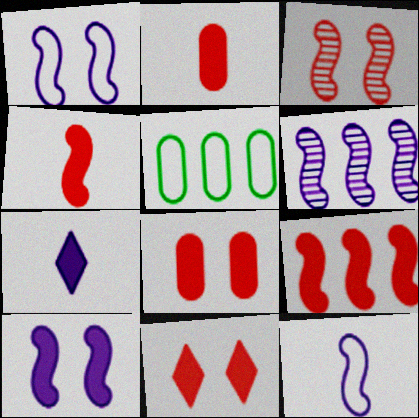[[2, 9, 11], 
[3, 5, 7], 
[6, 10, 12]]